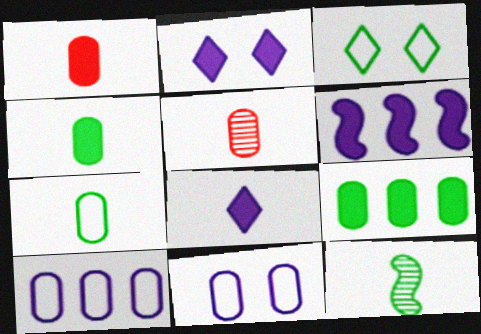[[3, 5, 6], 
[3, 9, 12], 
[5, 9, 11]]